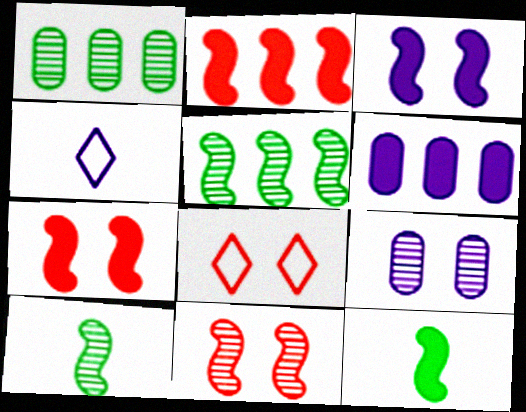[[1, 4, 7], 
[2, 3, 12], 
[6, 8, 10]]